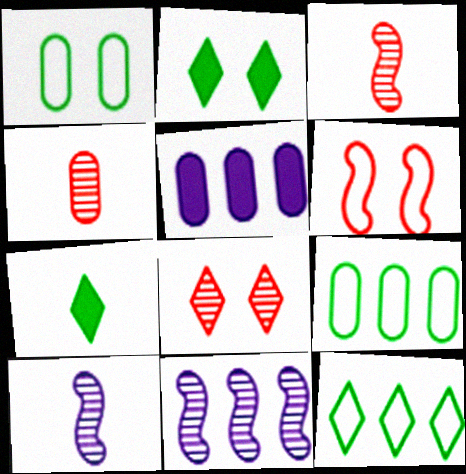[[1, 4, 5]]